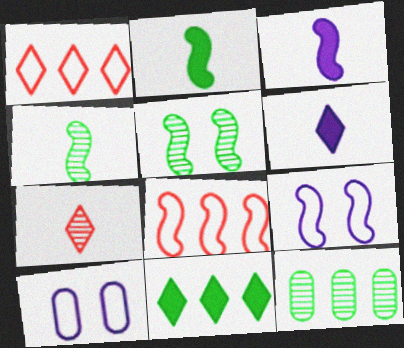[[3, 5, 8]]